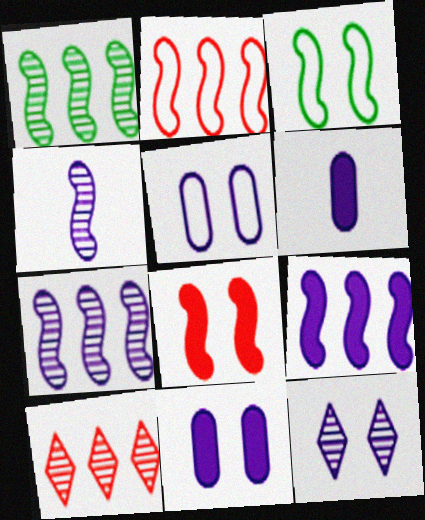[[1, 2, 9], 
[3, 6, 10]]